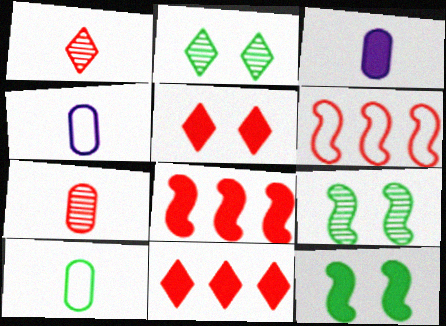[[2, 3, 6], 
[2, 4, 8], 
[3, 7, 10], 
[3, 11, 12], 
[4, 9, 11], 
[5, 6, 7]]